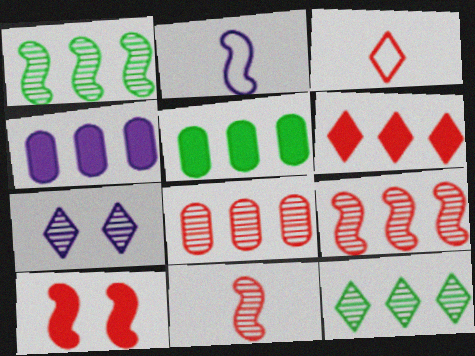[[1, 2, 10], 
[2, 4, 7], 
[3, 8, 10]]